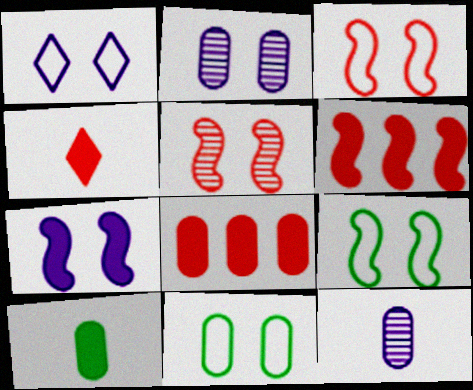[[1, 2, 7], 
[1, 3, 11], 
[5, 7, 9], 
[8, 11, 12]]